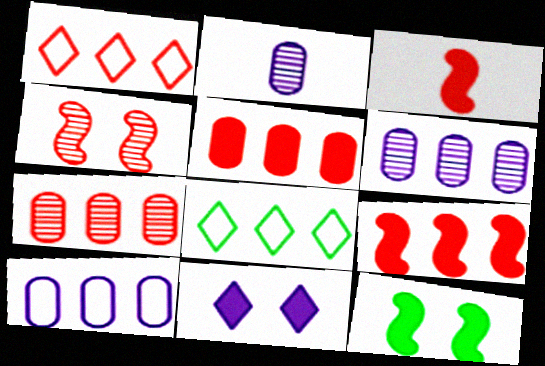[[1, 2, 12], 
[1, 7, 9], 
[6, 8, 9]]